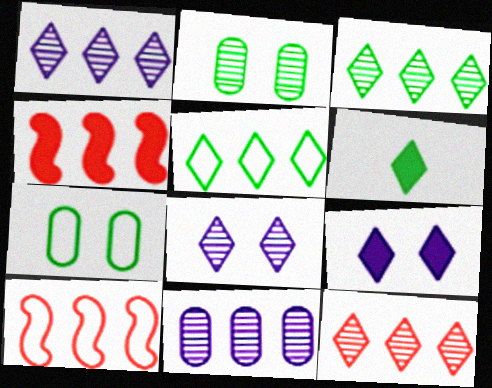[[1, 3, 12], 
[4, 5, 11]]